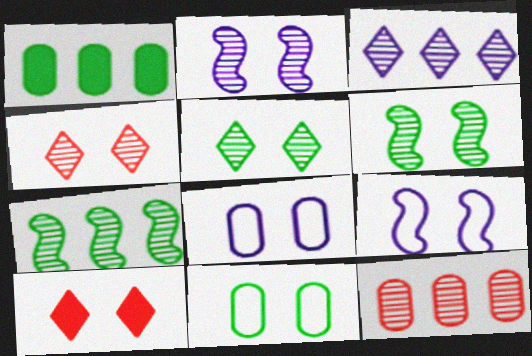[[2, 10, 11], 
[3, 7, 12], 
[6, 8, 10]]